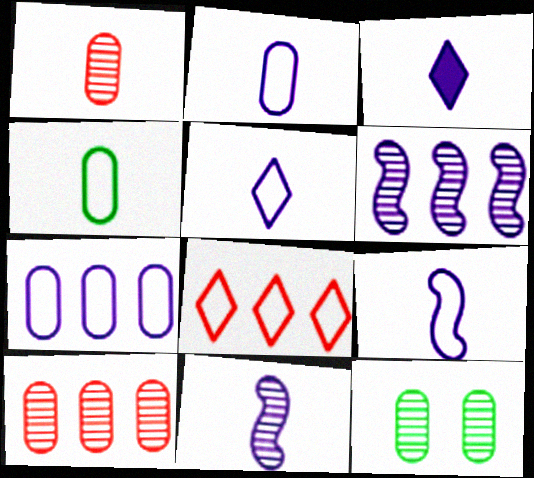[[2, 3, 11], 
[2, 5, 9]]